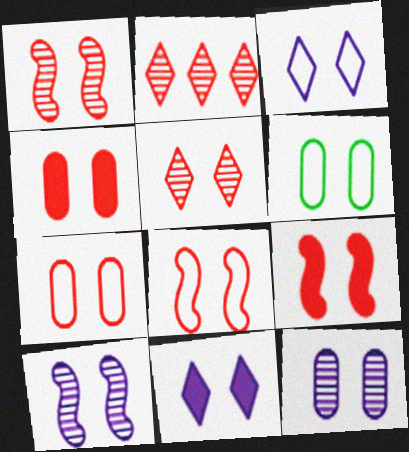[[1, 6, 11], 
[1, 8, 9], 
[3, 6, 8], 
[4, 5, 8], 
[4, 6, 12], 
[5, 7, 9]]